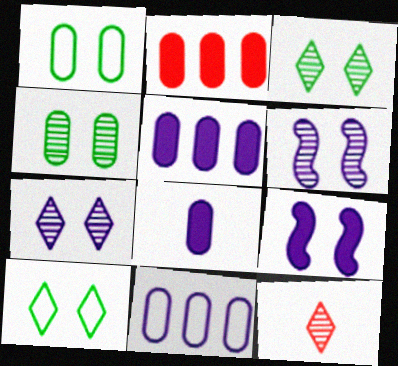[]